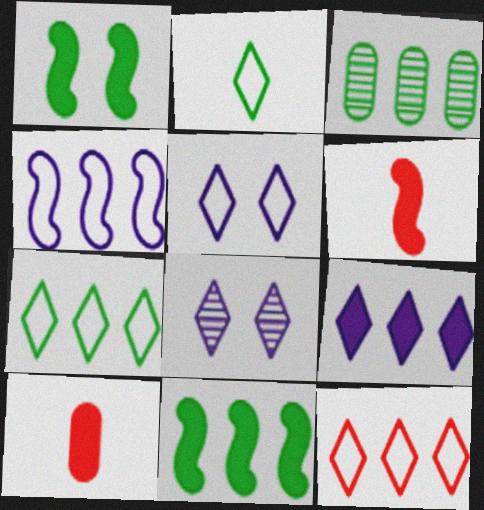[[1, 2, 3], 
[1, 9, 10], 
[2, 5, 12], 
[3, 5, 6], 
[3, 7, 11]]